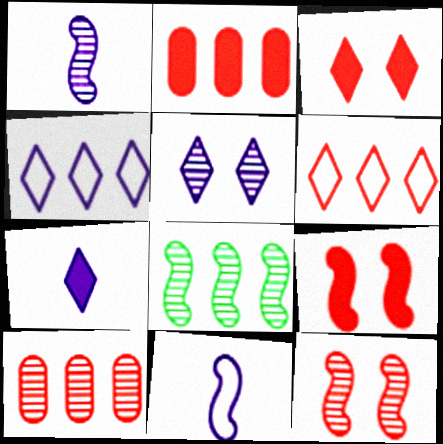[[1, 8, 12], 
[2, 4, 8], 
[4, 5, 7], 
[8, 9, 11]]